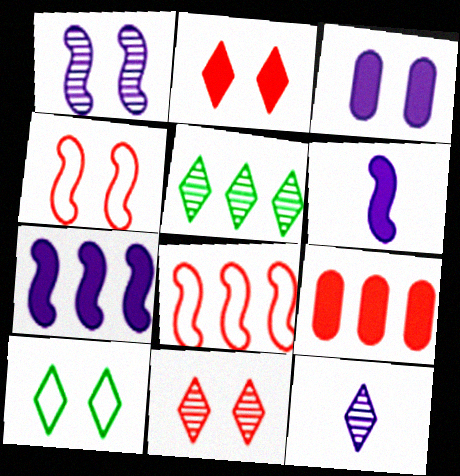[[5, 11, 12]]